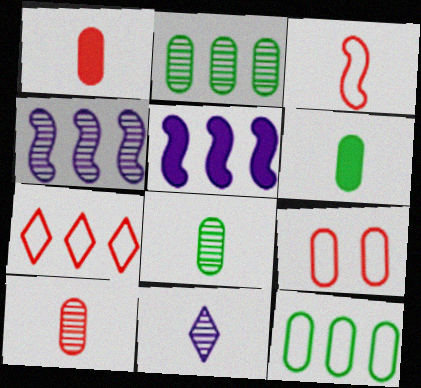[[2, 5, 7], 
[3, 6, 11], 
[3, 7, 9]]